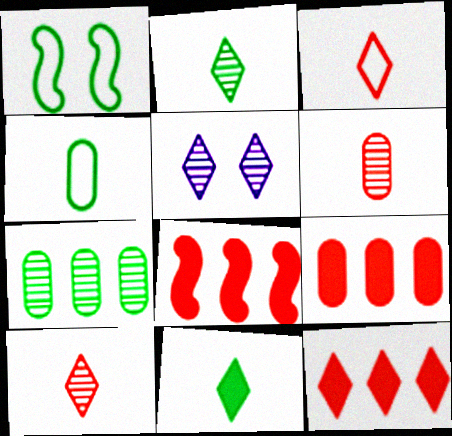[[1, 7, 11], 
[4, 5, 8], 
[8, 9, 12]]